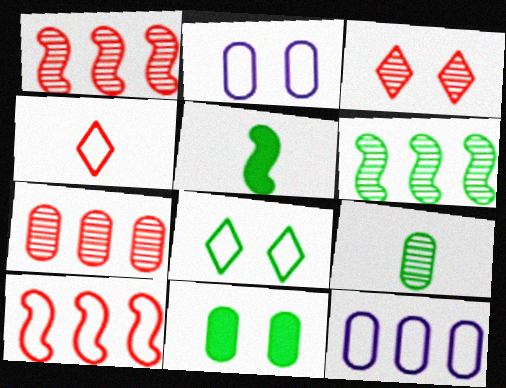[[3, 5, 12]]